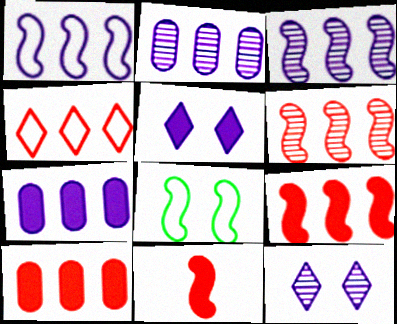[[3, 8, 11], 
[4, 6, 10]]